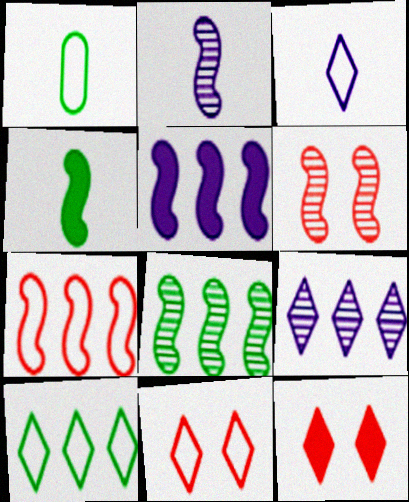[[2, 6, 8], 
[3, 10, 11], 
[5, 7, 8]]